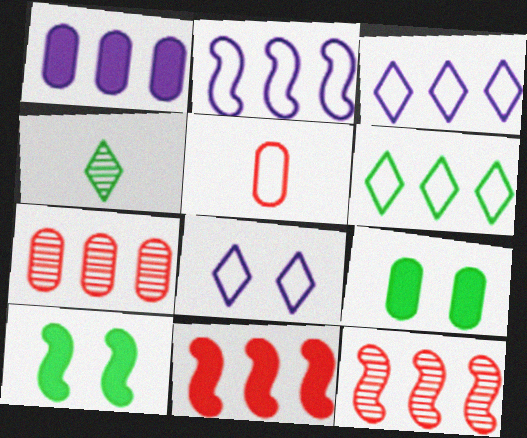[[1, 6, 12]]